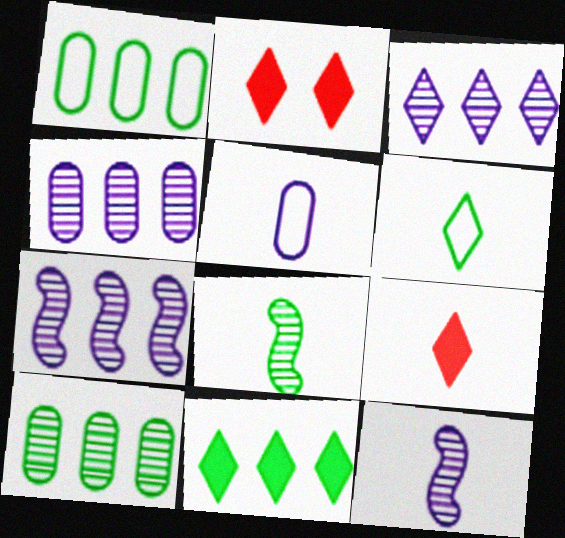[[1, 2, 12], 
[2, 3, 6], 
[3, 4, 7], 
[5, 8, 9]]